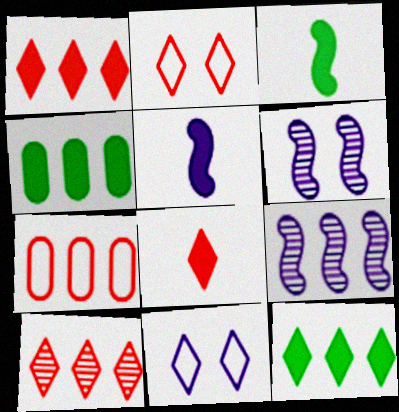[[2, 8, 10], 
[7, 9, 12]]